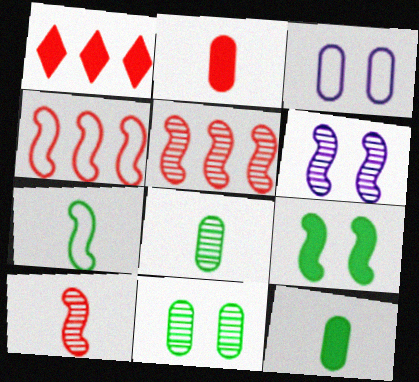[]